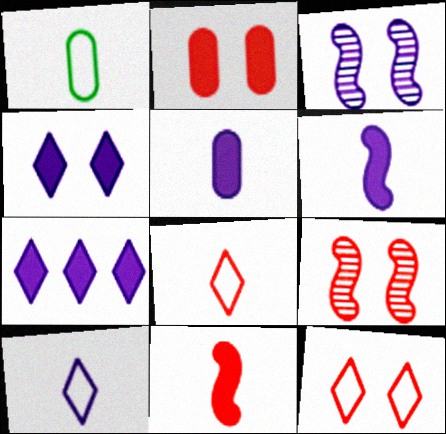[[1, 7, 9], 
[2, 9, 12]]